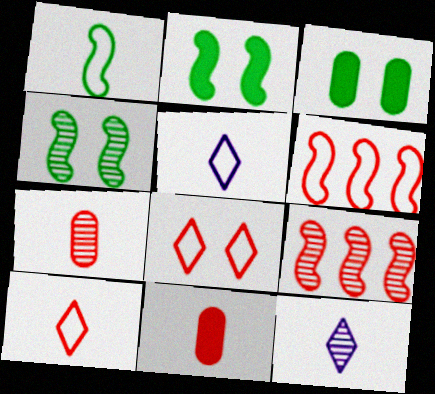[[1, 11, 12], 
[3, 5, 9], 
[3, 6, 12], 
[8, 9, 11]]